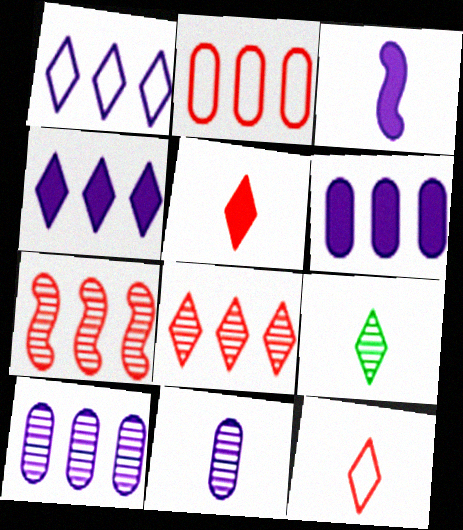[]